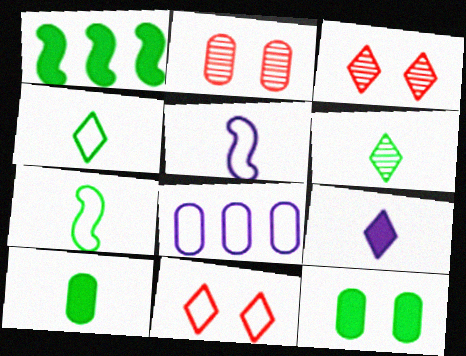[[2, 8, 10], 
[6, 7, 10], 
[7, 8, 11]]